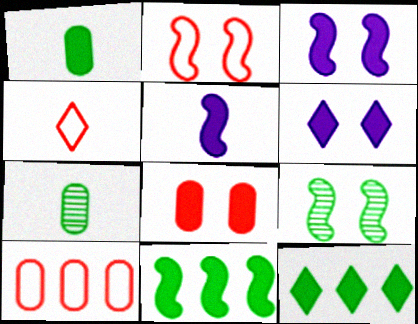[[2, 3, 9], 
[2, 4, 10], 
[4, 5, 7], 
[5, 8, 12]]